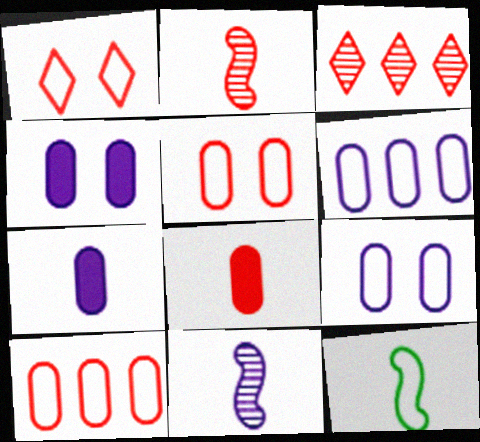[[1, 6, 12], 
[3, 4, 12]]